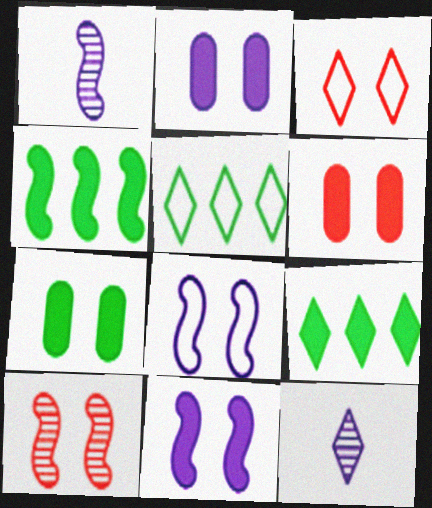[[1, 5, 6], 
[2, 6, 7], 
[3, 6, 10], 
[3, 9, 12]]